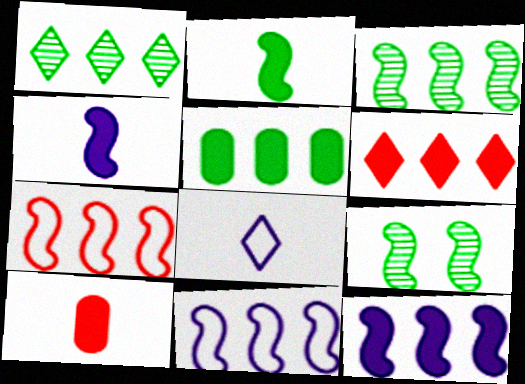[[3, 7, 12], 
[4, 7, 9], 
[5, 6, 12]]